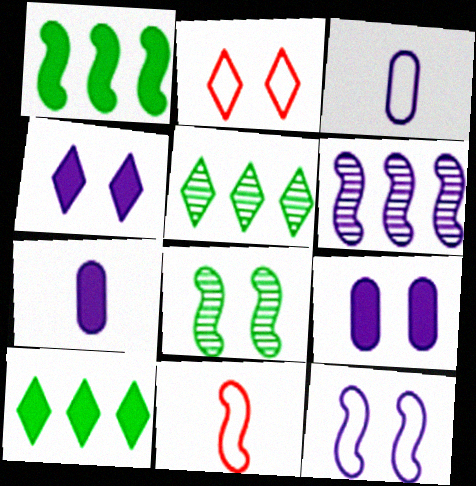[[2, 8, 9], 
[3, 4, 6], 
[5, 9, 11]]